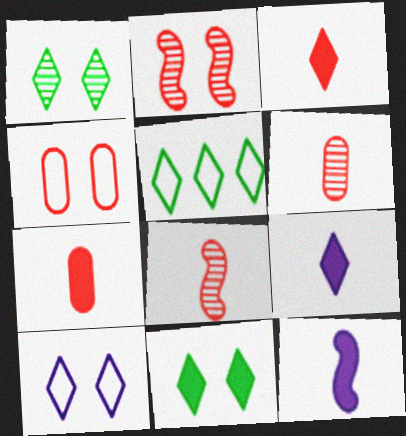[]